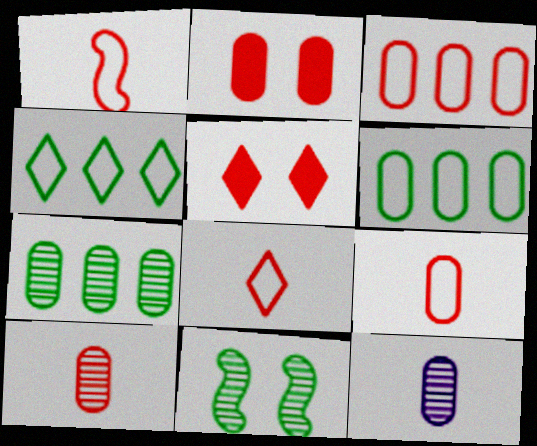[[1, 8, 9], 
[2, 3, 10], 
[2, 6, 12]]